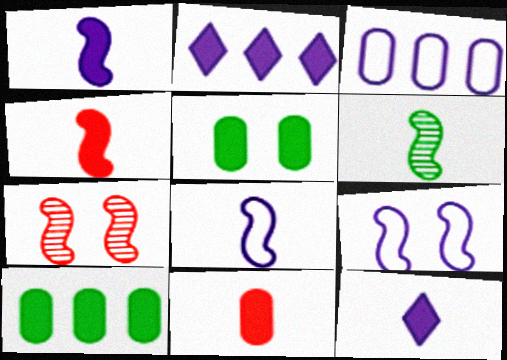[[2, 4, 5], 
[4, 6, 8]]